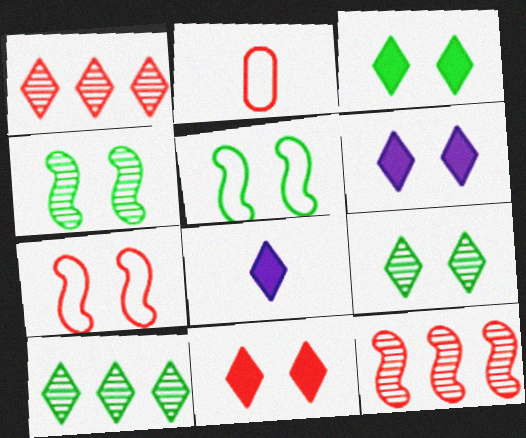[[2, 11, 12], 
[3, 6, 11]]